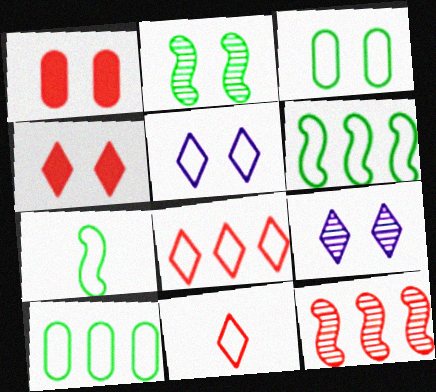[[1, 2, 5], 
[1, 11, 12]]